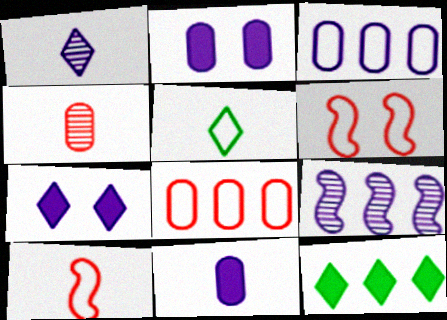[[3, 5, 6], 
[8, 9, 12]]